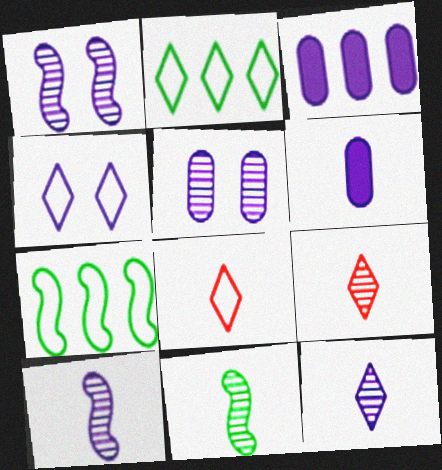[[2, 4, 8], 
[3, 4, 10], 
[6, 8, 11]]